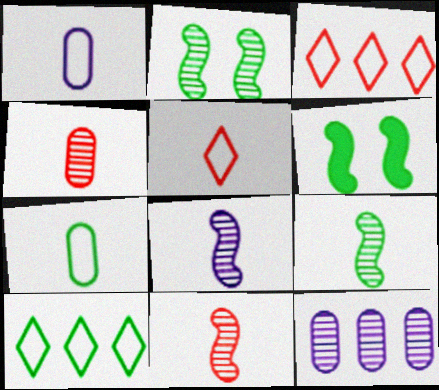[[5, 6, 12], 
[8, 9, 11]]